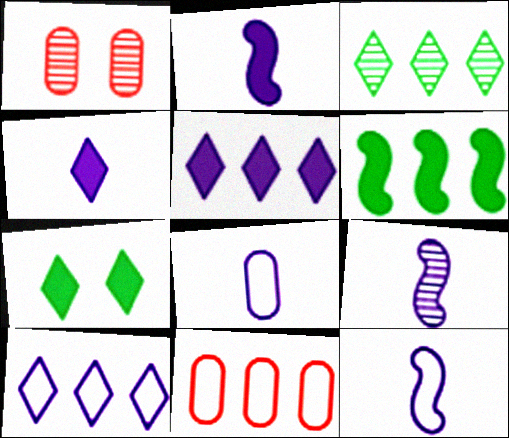[[1, 3, 9], 
[2, 9, 12], 
[4, 8, 9], 
[7, 9, 11]]